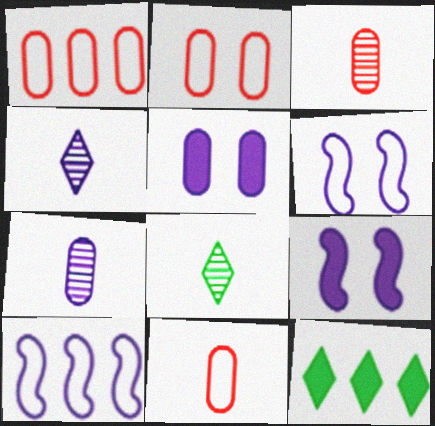[[1, 2, 11], 
[1, 8, 9], 
[3, 6, 12], 
[4, 5, 10]]